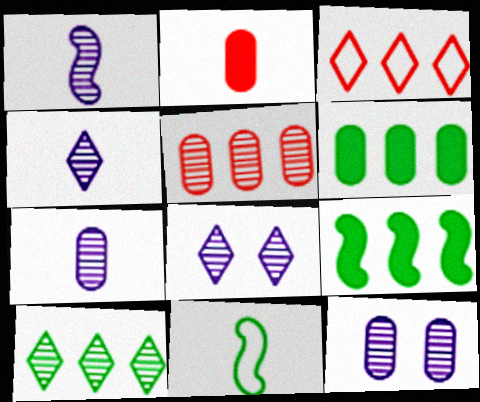[[1, 4, 7], 
[2, 4, 11]]